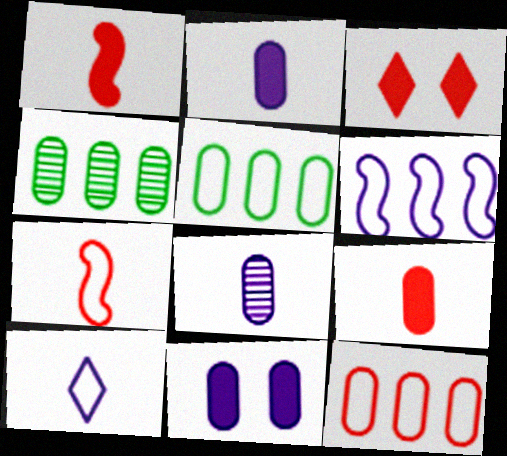[]